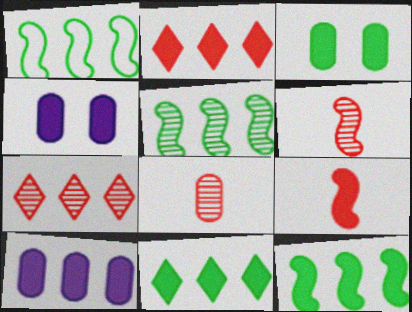[[1, 5, 12], 
[1, 7, 10], 
[2, 10, 12], 
[4, 9, 11]]